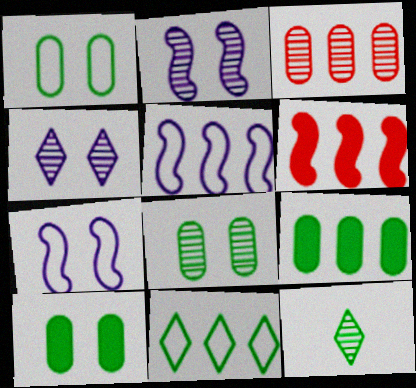[[1, 8, 10], 
[2, 3, 12]]